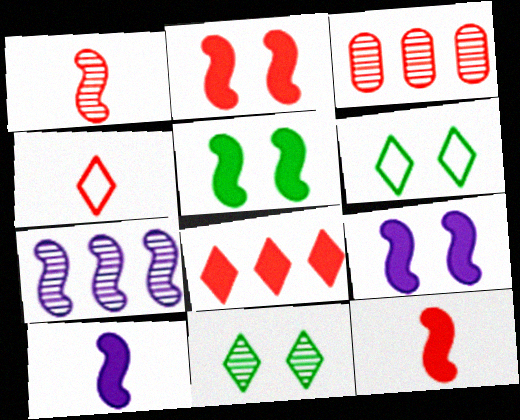[[2, 3, 4], 
[2, 5, 9], 
[3, 6, 10]]